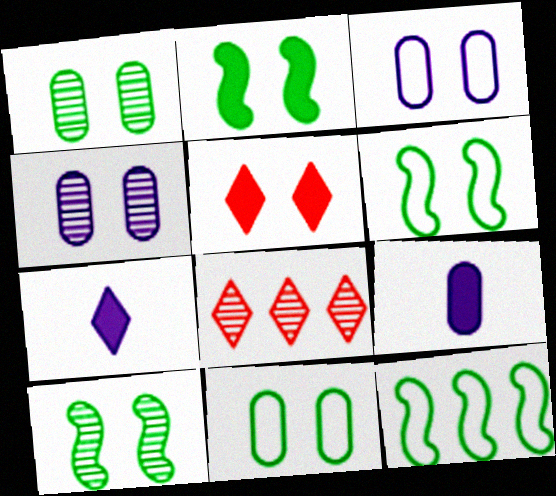[[2, 6, 10], 
[3, 5, 10], 
[4, 5, 6], 
[6, 8, 9]]